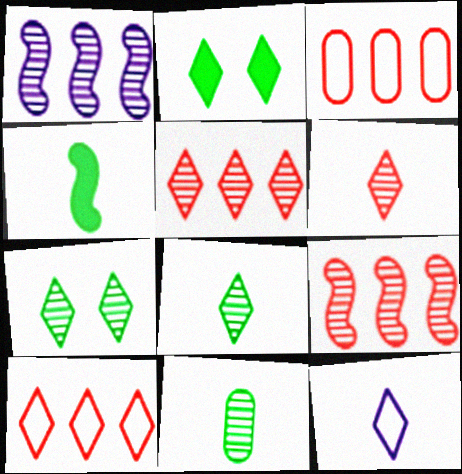[[2, 5, 12]]